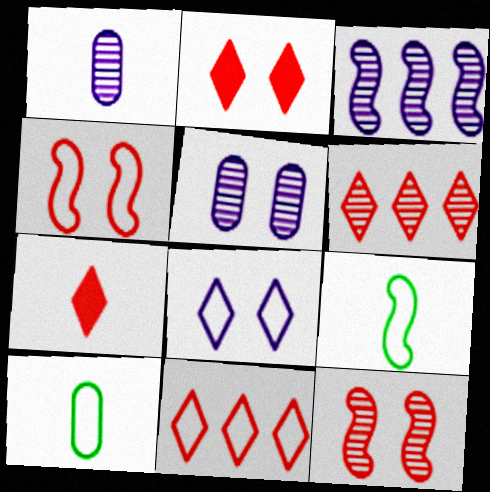[[1, 7, 9], 
[2, 3, 10]]